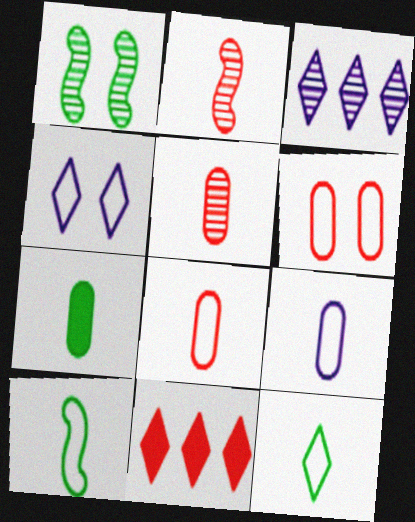[[1, 3, 5], 
[1, 9, 11], 
[2, 6, 11], 
[5, 7, 9]]